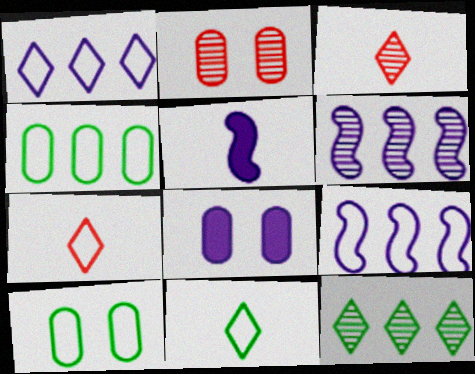[[2, 8, 10], 
[7, 9, 10]]